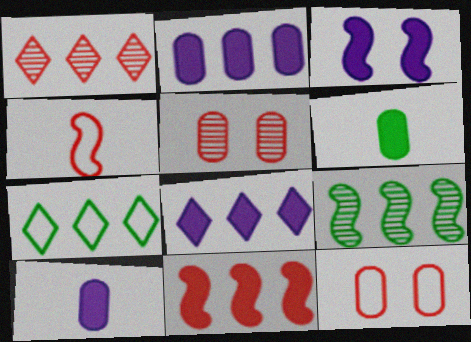[[1, 7, 8], 
[3, 4, 9], 
[3, 8, 10]]